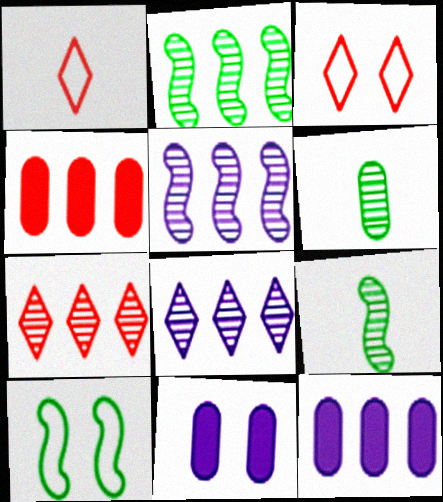[[1, 2, 11], 
[3, 9, 12]]